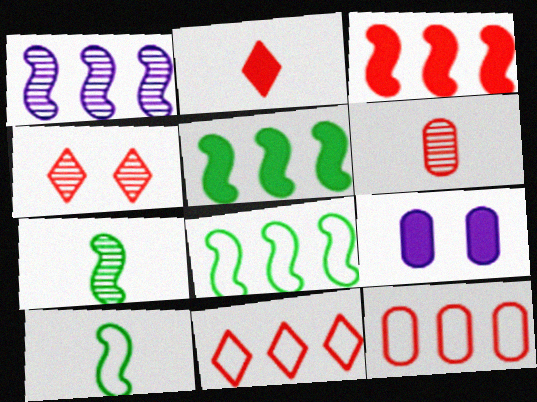[[1, 3, 8], 
[2, 4, 11], 
[2, 5, 9], 
[7, 9, 11]]